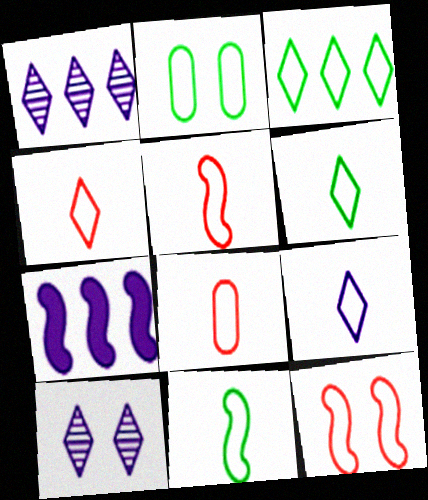[[2, 3, 11], 
[4, 5, 8], 
[4, 6, 9], 
[8, 9, 11]]